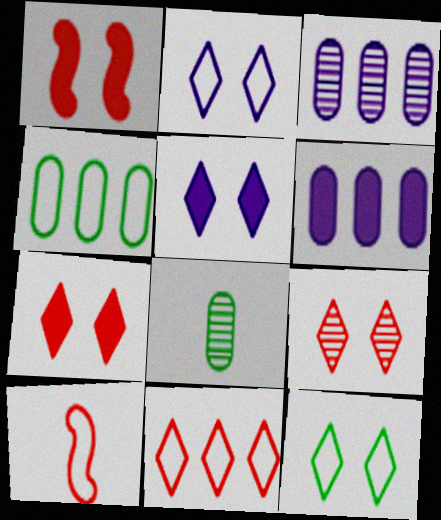[[2, 4, 10], 
[5, 9, 12]]